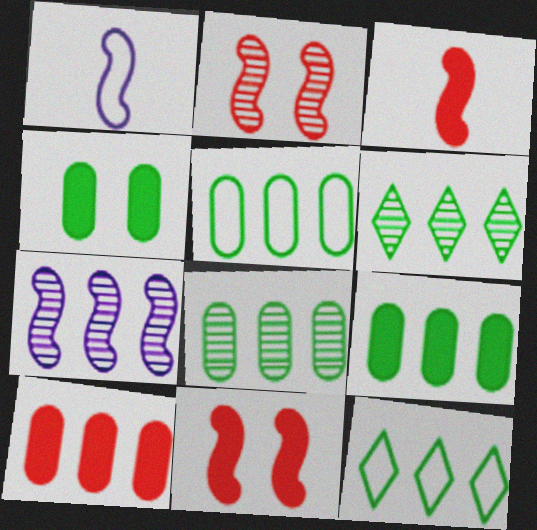[[5, 8, 9], 
[7, 10, 12]]